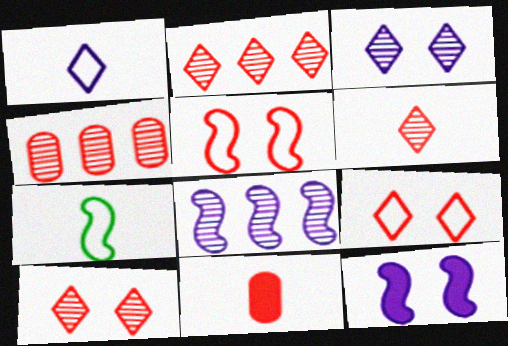[[2, 5, 11], 
[2, 6, 10]]